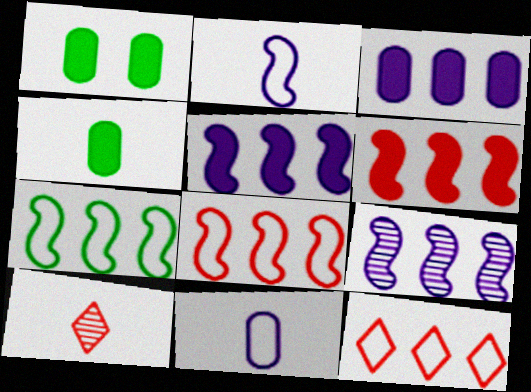[[2, 4, 10], 
[6, 7, 9]]